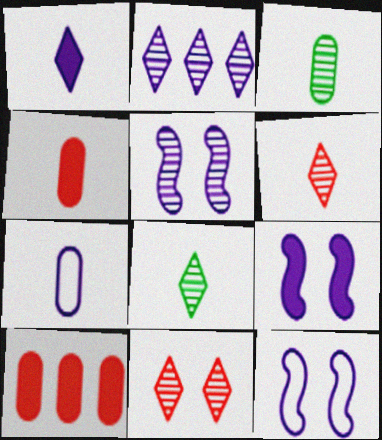[[2, 7, 9], 
[2, 8, 11], 
[3, 4, 7], 
[5, 9, 12], 
[8, 10, 12]]